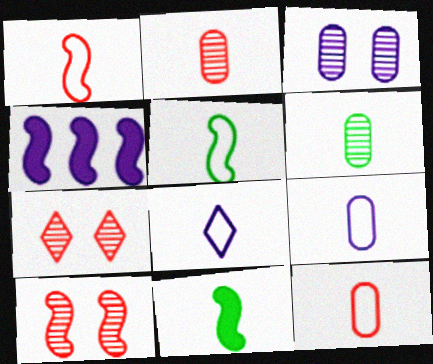[[2, 8, 11], 
[3, 4, 8], 
[4, 5, 10], 
[5, 8, 12]]